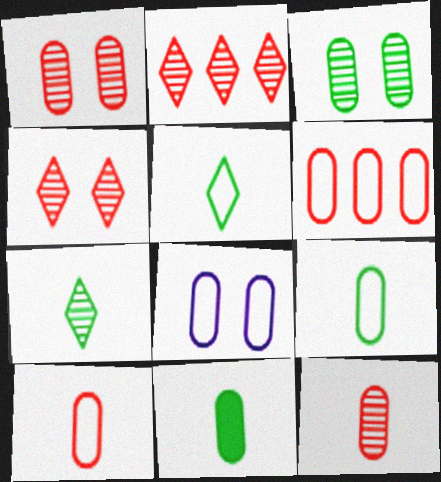[[6, 8, 9]]